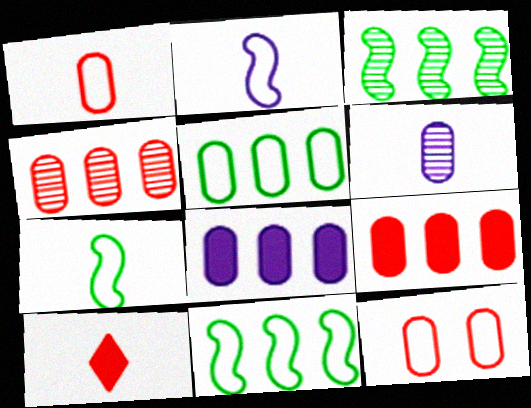[[4, 5, 8], 
[6, 7, 10]]